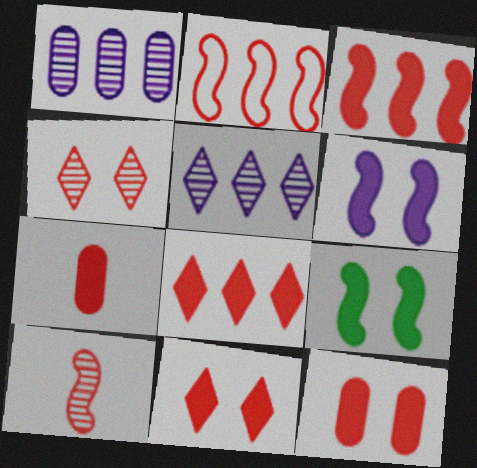[[2, 4, 7], 
[3, 7, 11]]